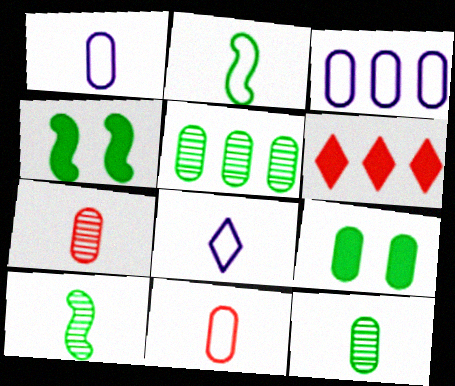[[2, 8, 11], 
[3, 7, 9]]